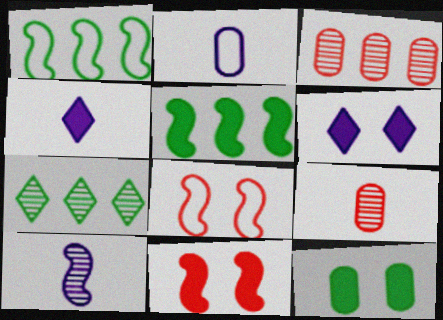[[1, 6, 9], 
[1, 10, 11], 
[2, 3, 12], 
[2, 4, 10], 
[2, 7, 11], 
[5, 8, 10], 
[6, 11, 12]]